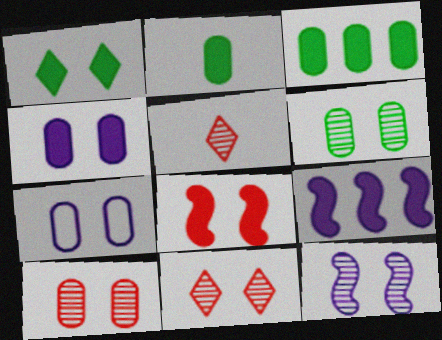[[1, 4, 8], 
[6, 11, 12]]